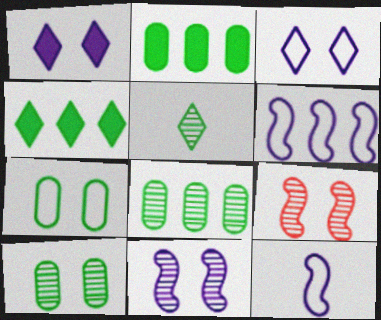[[1, 7, 9]]